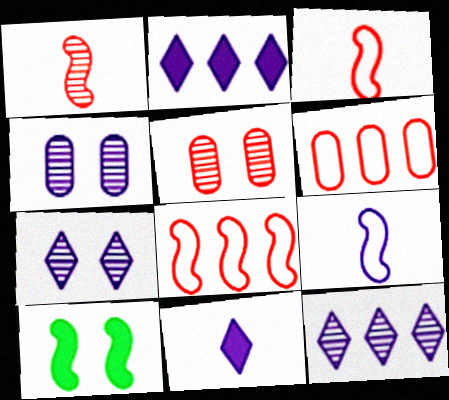[[2, 4, 9]]